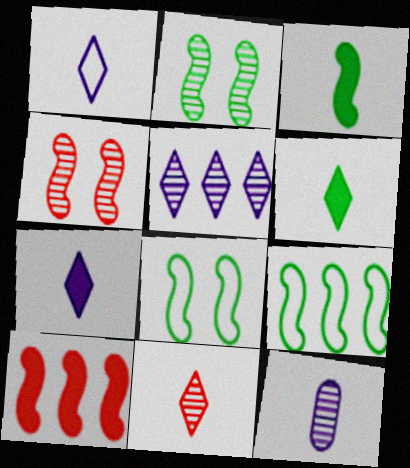[[1, 6, 11], 
[2, 3, 9]]